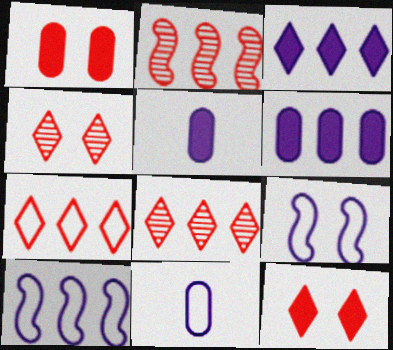[]